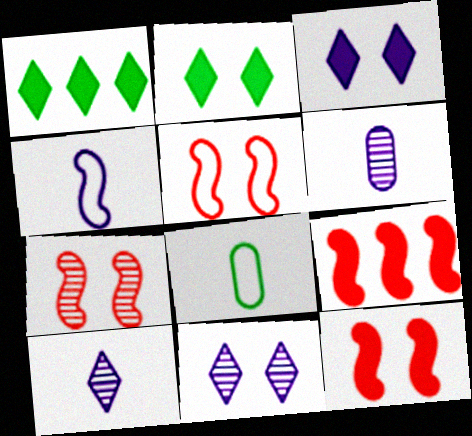[[1, 5, 6], 
[5, 7, 12], 
[8, 9, 11]]